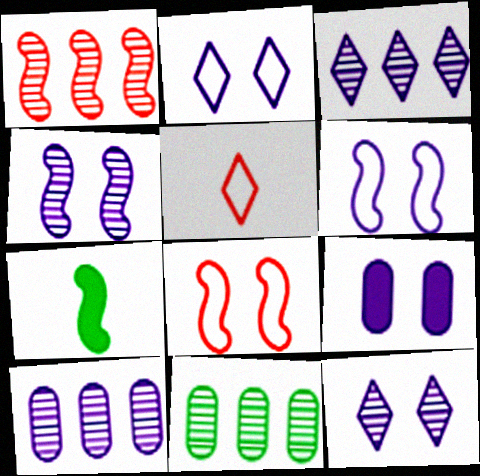[[1, 3, 11], 
[1, 6, 7], 
[2, 4, 9], 
[6, 9, 12]]